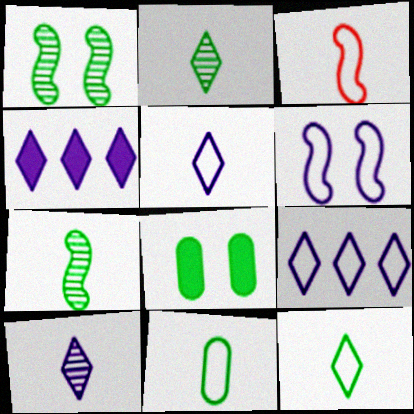[[3, 5, 11]]